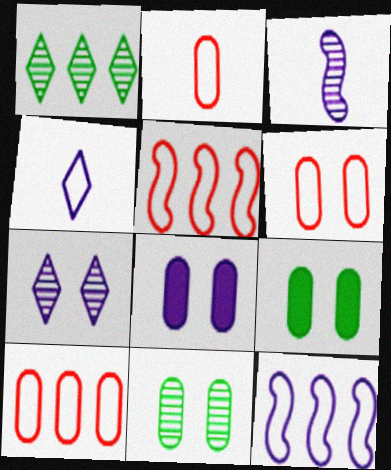[[2, 6, 10], 
[6, 8, 11]]